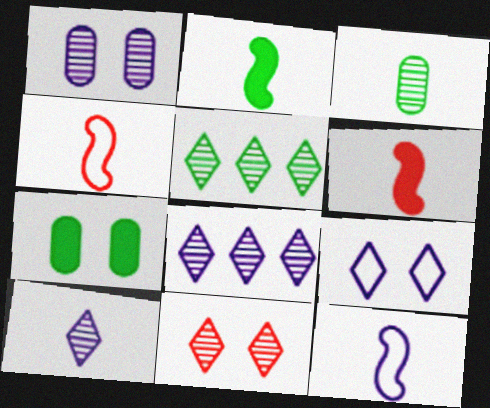[[4, 7, 8], 
[5, 10, 11]]